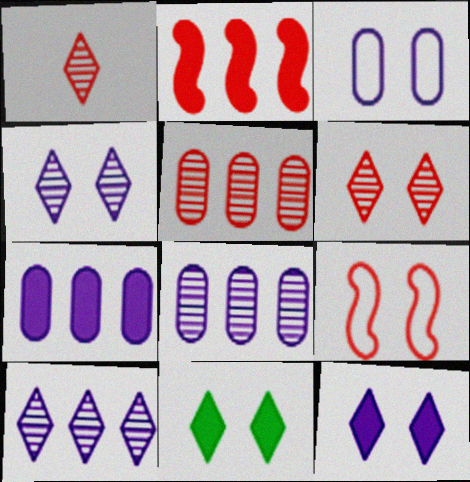[]